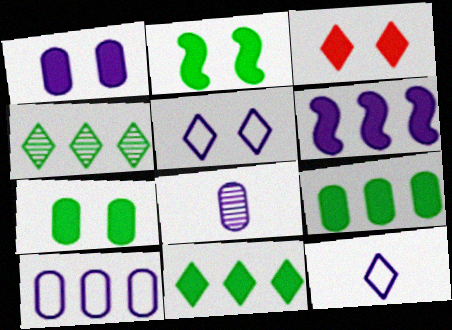[[1, 2, 3], 
[1, 8, 10], 
[3, 4, 12], 
[5, 6, 8]]